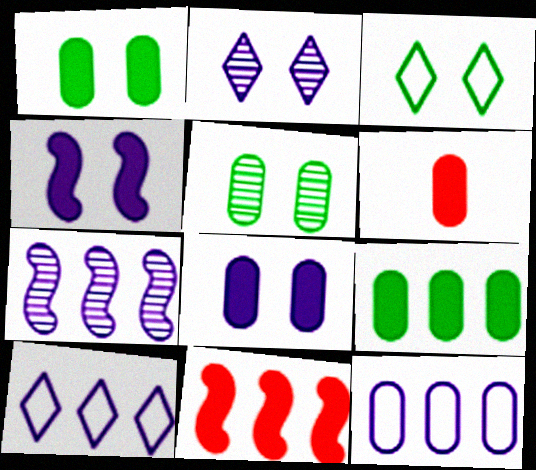[[3, 6, 7], 
[5, 6, 12], 
[6, 8, 9]]